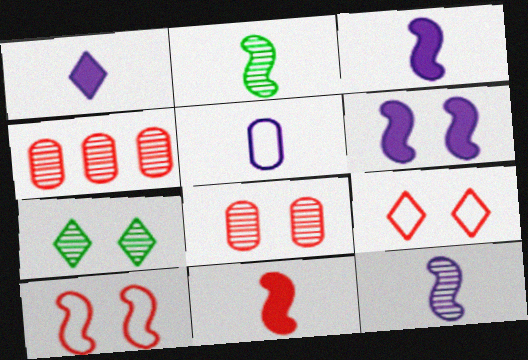[[1, 5, 12], 
[4, 7, 12], 
[4, 9, 11]]